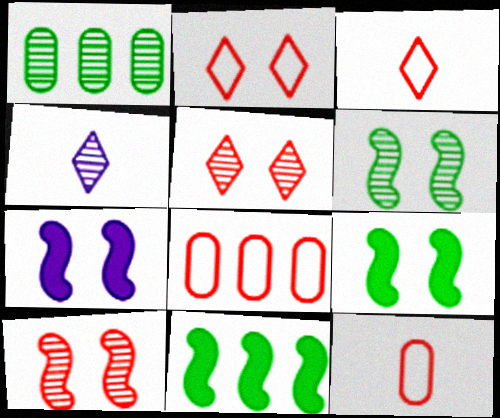[[1, 3, 7], 
[1, 4, 10], 
[4, 8, 9]]